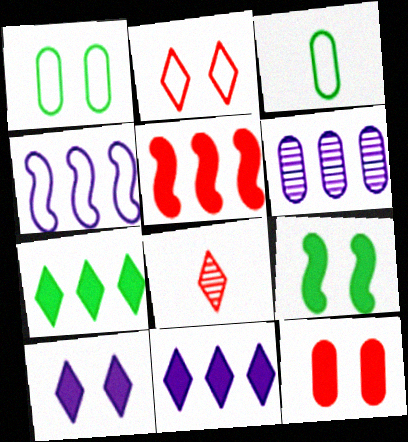[[2, 3, 4], 
[3, 6, 12], 
[4, 6, 11], 
[9, 10, 12]]